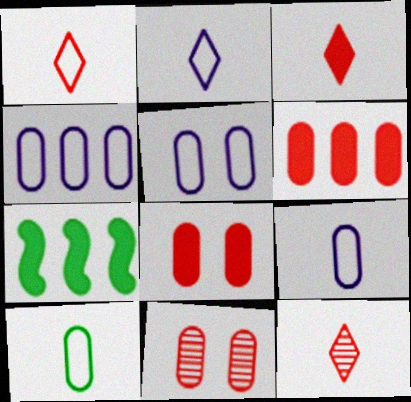[[1, 3, 12], 
[2, 7, 11], 
[4, 5, 9], 
[5, 7, 12]]